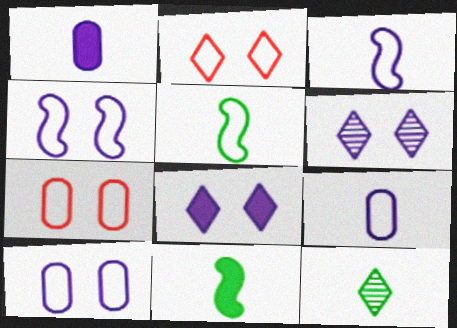[]